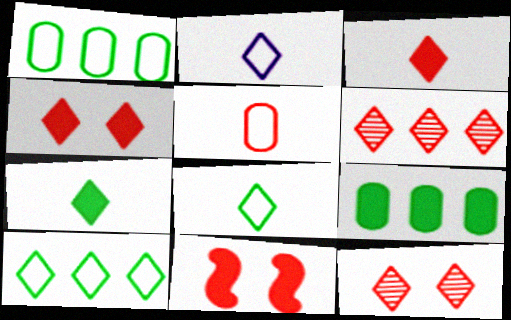[[5, 6, 11]]